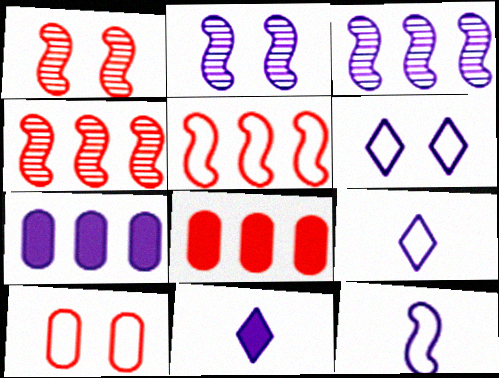[[2, 7, 9]]